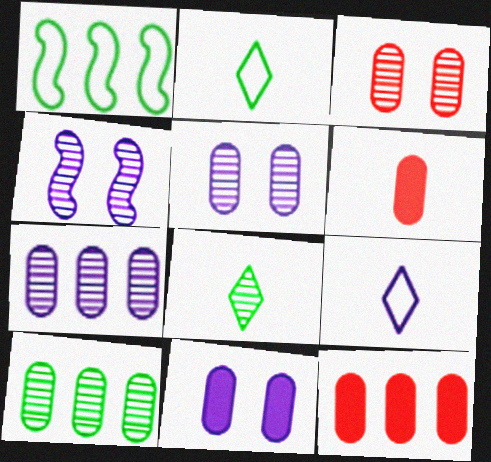[[2, 4, 12]]